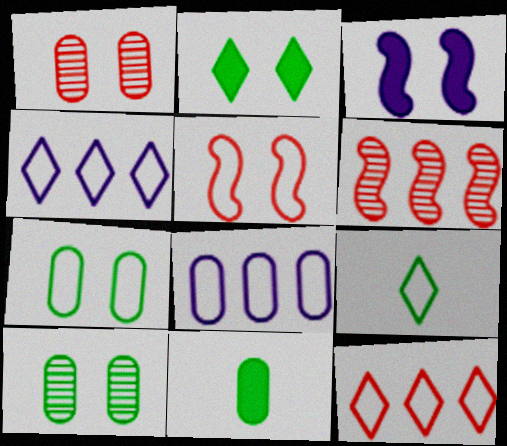[[1, 8, 11], 
[5, 8, 9]]